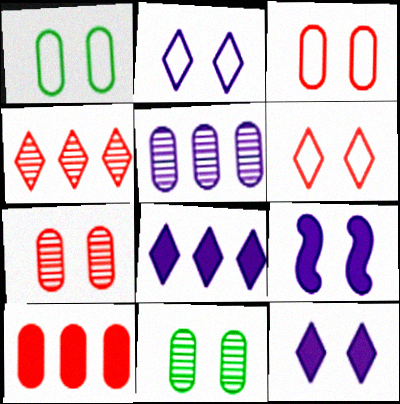[[6, 9, 11]]